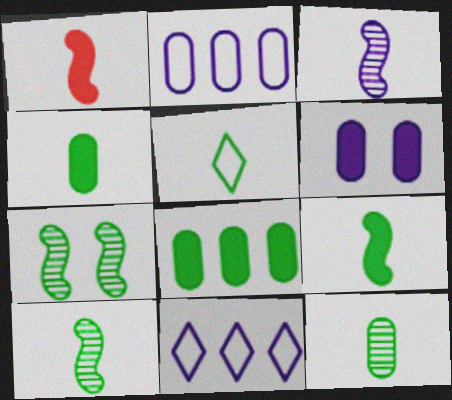[[3, 6, 11], 
[4, 5, 10], 
[5, 7, 8], 
[5, 9, 12]]